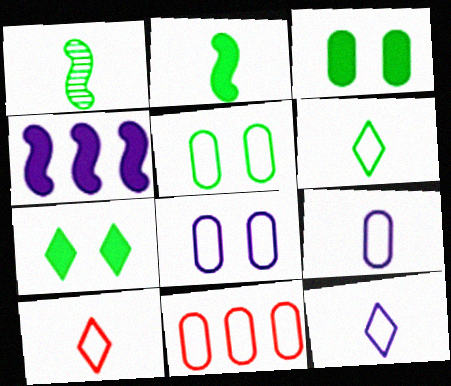[[5, 9, 11], 
[6, 10, 12]]